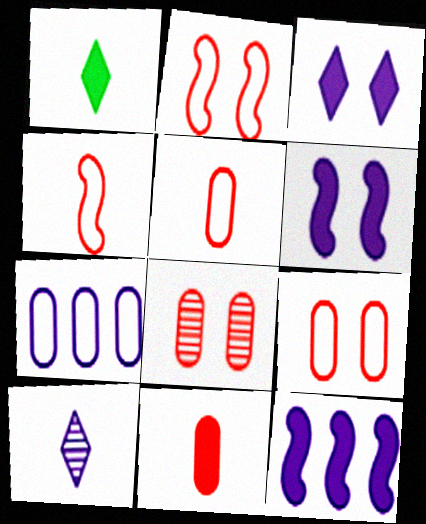[[6, 7, 10]]